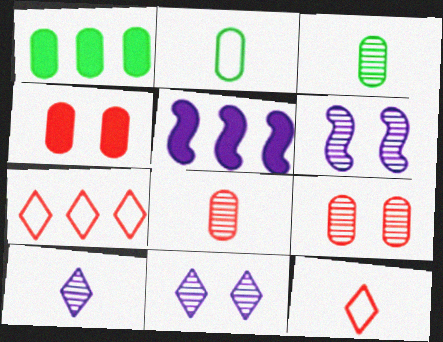[[1, 6, 12]]